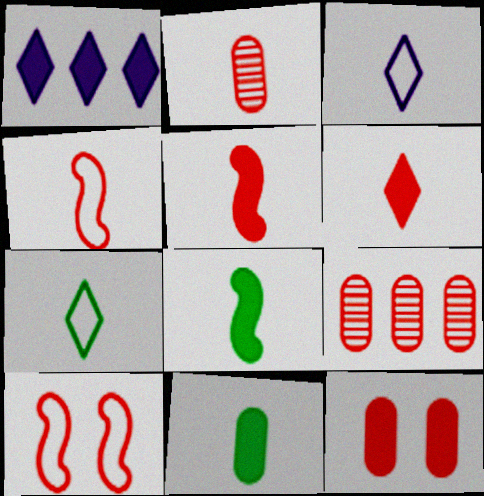[[1, 8, 12], 
[2, 3, 8], 
[2, 4, 6], 
[6, 9, 10]]